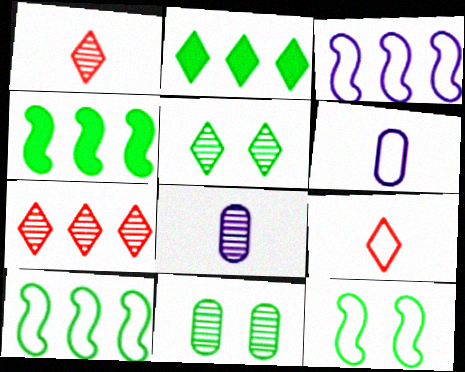[]